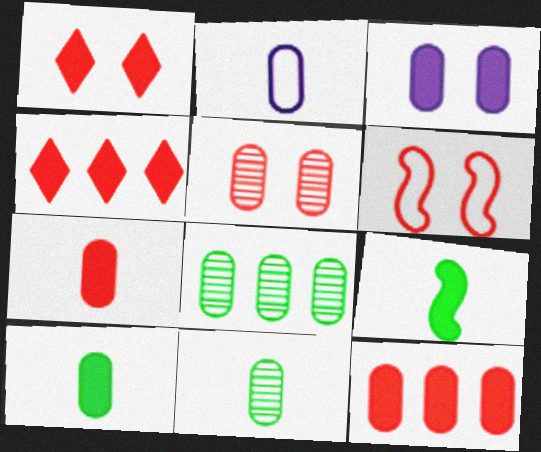[[1, 5, 6], 
[2, 7, 11], 
[3, 4, 9], 
[3, 10, 12]]